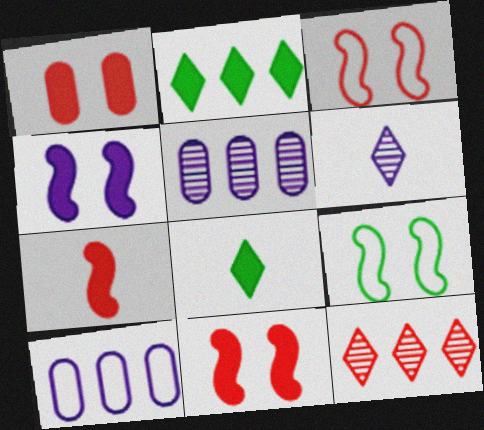[[3, 5, 8], 
[4, 6, 10]]